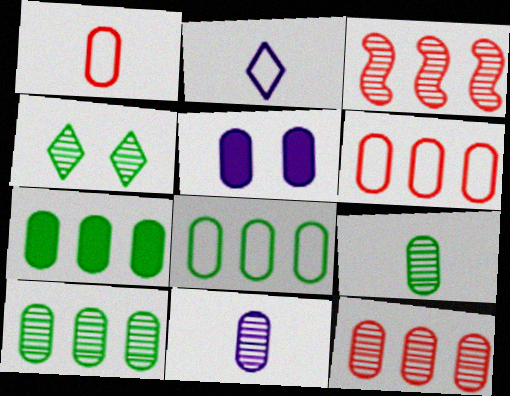[[1, 5, 10], 
[3, 4, 11], 
[5, 6, 9], 
[7, 8, 10]]